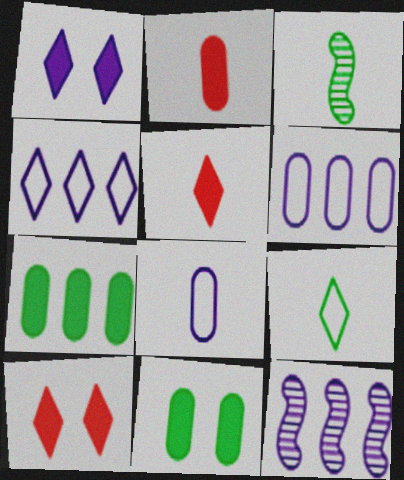[[1, 8, 12], 
[3, 5, 8], 
[3, 6, 10]]